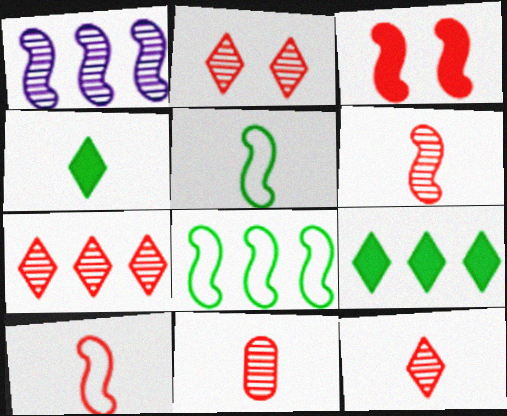[[1, 3, 5], 
[2, 7, 12], 
[6, 11, 12]]